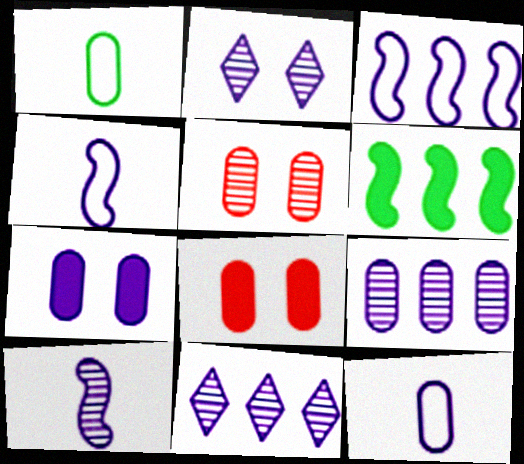[[1, 8, 9], 
[2, 9, 10], 
[4, 7, 11], 
[7, 9, 12]]